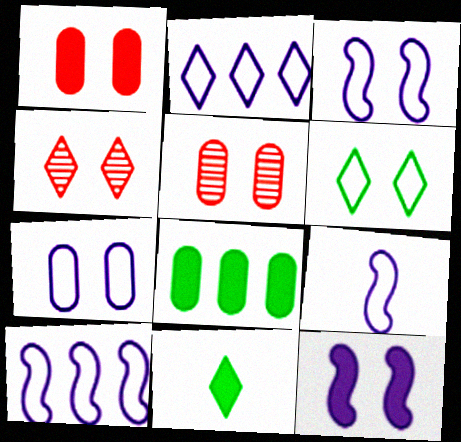[[2, 4, 11], 
[2, 7, 9], 
[3, 9, 10], 
[4, 8, 9], 
[5, 6, 12], 
[5, 10, 11]]